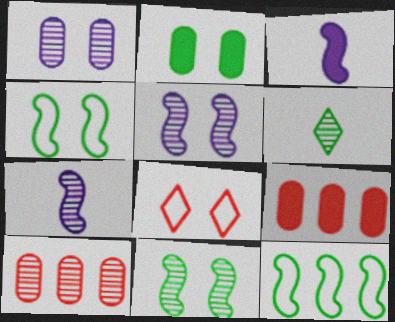[[2, 5, 8], 
[2, 6, 12], 
[5, 6, 10]]